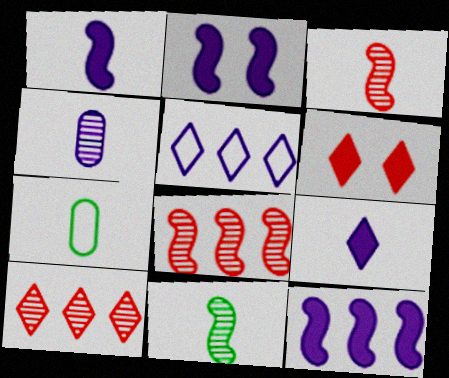[[1, 2, 12], 
[2, 4, 5], 
[2, 7, 10], 
[3, 7, 9]]